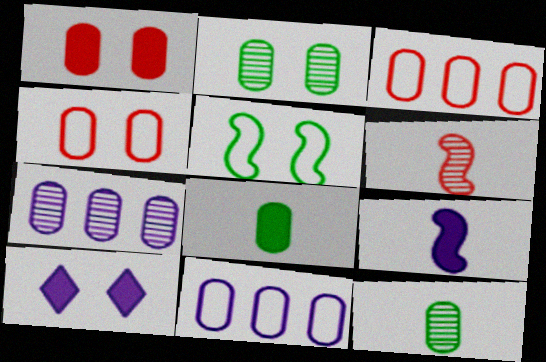[[1, 11, 12], 
[4, 7, 8]]